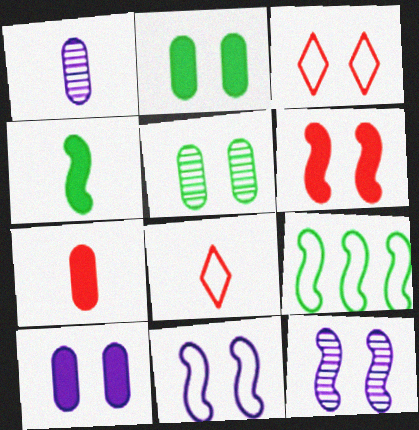[[1, 4, 8], 
[2, 3, 12]]